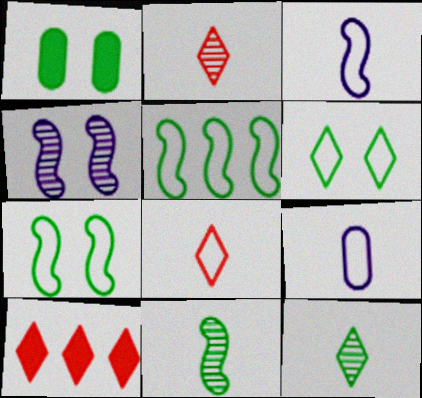[[1, 5, 12]]